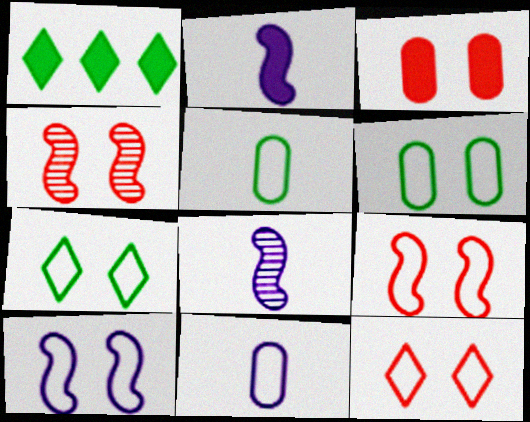[[1, 2, 3], 
[1, 4, 11], 
[3, 4, 12], 
[6, 10, 12]]